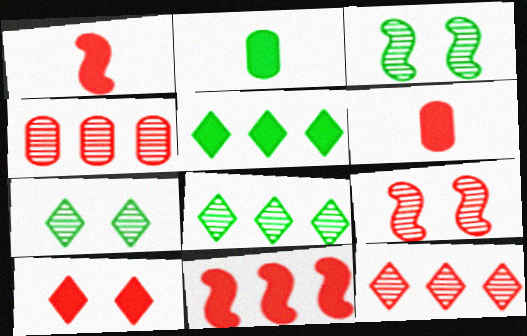[[6, 10, 11]]